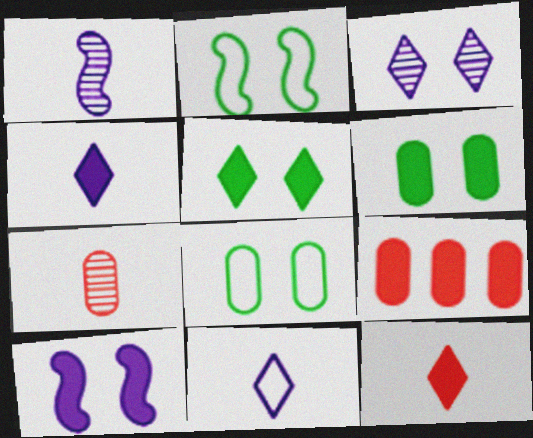[]